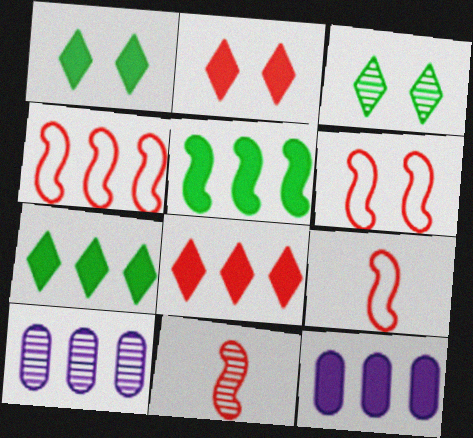[[1, 9, 10], 
[3, 9, 12], 
[3, 10, 11], 
[4, 6, 9], 
[4, 7, 10], 
[5, 8, 12]]